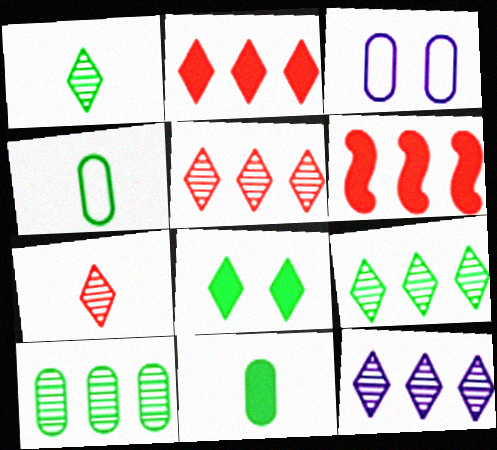[[1, 3, 6], 
[5, 9, 12]]